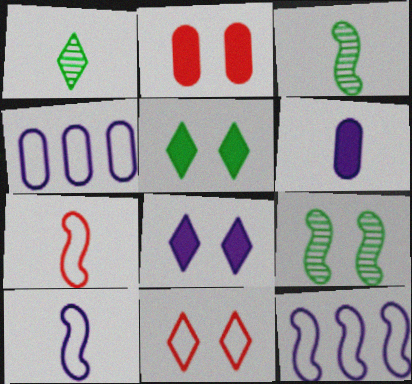[[1, 2, 12], 
[1, 6, 7]]